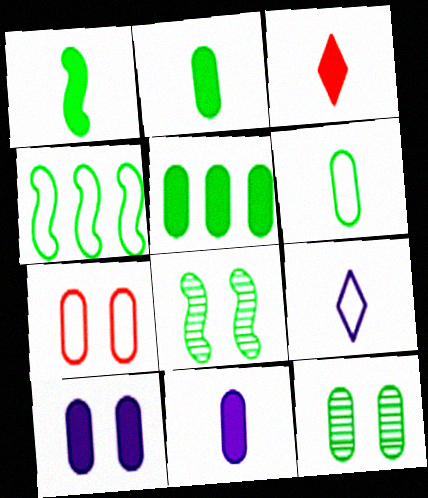[[1, 3, 11], 
[1, 4, 8], 
[4, 7, 9], 
[5, 6, 12], 
[7, 10, 12]]